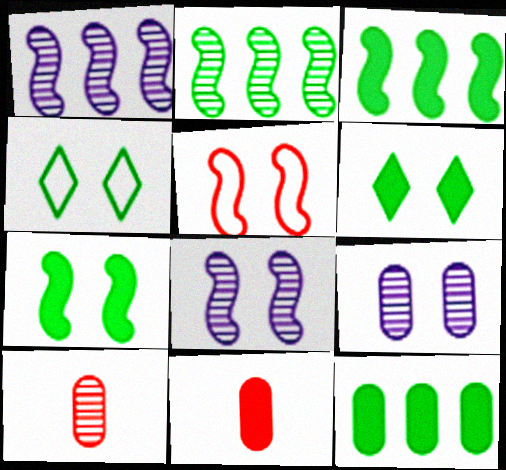[[1, 4, 11], 
[5, 6, 9], 
[5, 7, 8]]